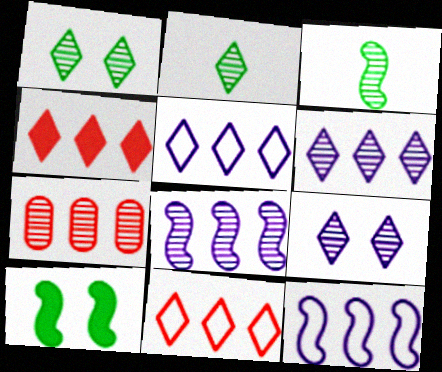[[3, 7, 9]]